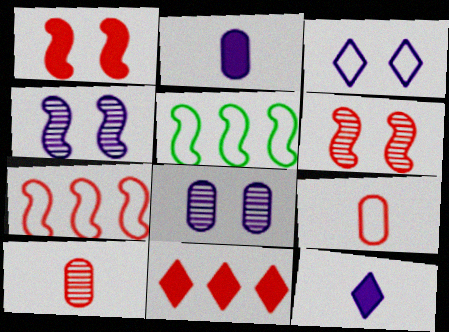[[3, 5, 9], 
[6, 9, 11]]